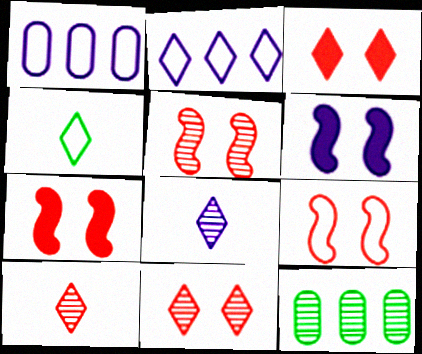[[1, 4, 9], 
[1, 6, 8], 
[5, 7, 9], 
[5, 8, 12]]